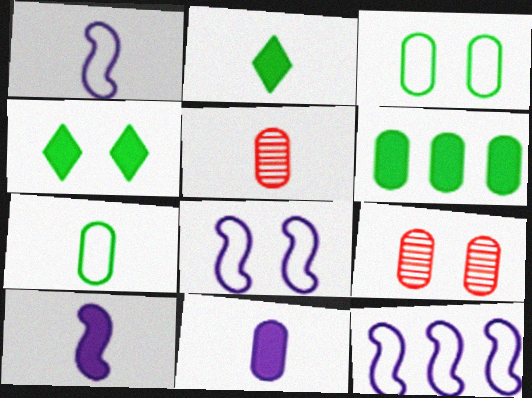[[1, 2, 5], 
[1, 8, 12], 
[2, 9, 12], 
[4, 5, 12], 
[4, 8, 9], 
[5, 7, 11]]